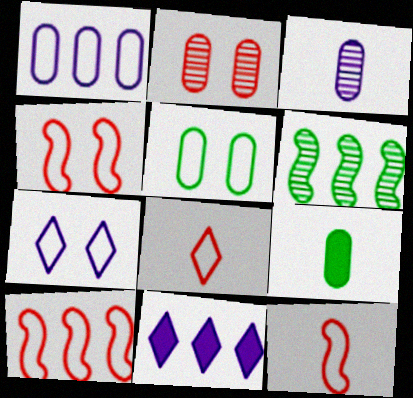[[1, 2, 9], 
[4, 5, 7], 
[4, 10, 12]]